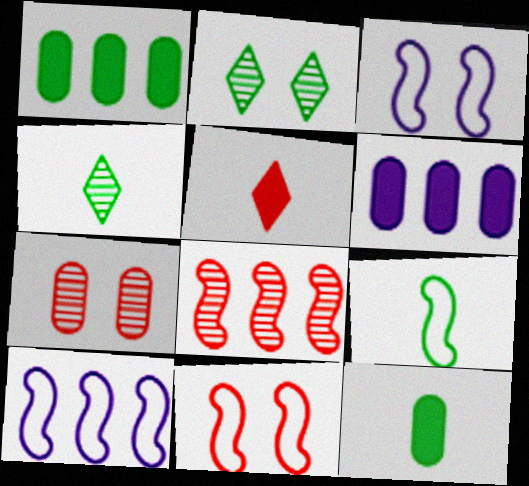[[1, 2, 9], 
[4, 6, 11], 
[4, 9, 12], 
[9, 10, 11]]